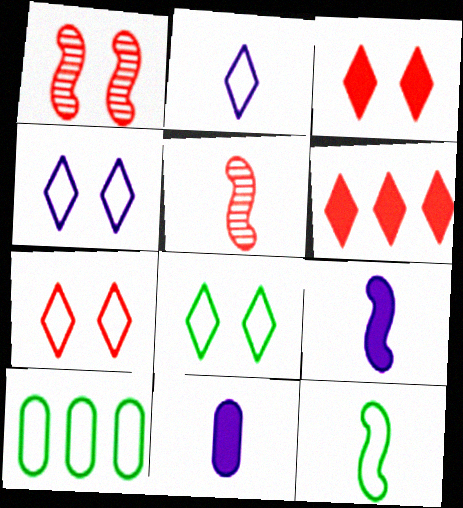[[4, 7, 8], 
[5, 9, 12], 
[8, 10, 12]]